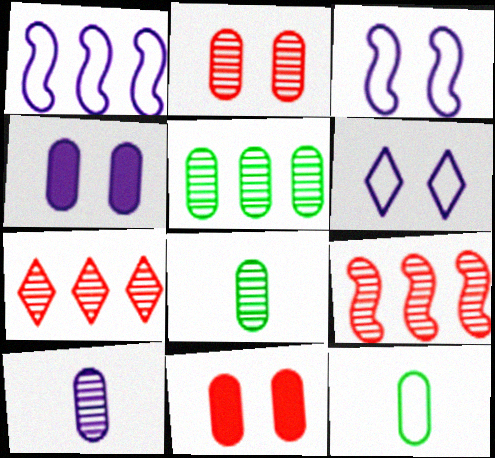[[2, 5, 10]]